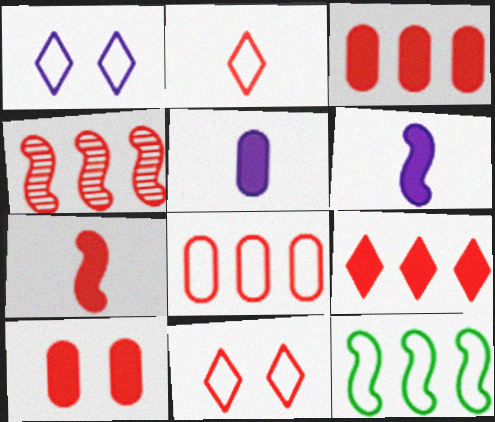[[2, 4, 10], 
[4, 8, 9], 
[7, 9, 10]]